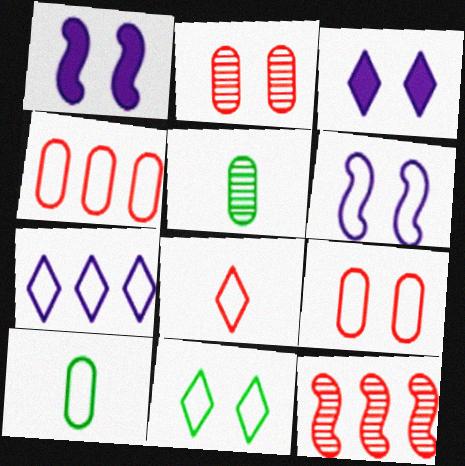[[1, 2, 11], 
[3, 10, 12], 
[6, 9, 11], 
[7, 8, 11]]